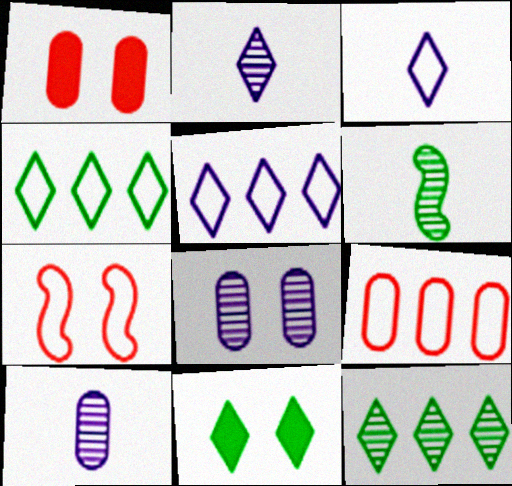[[1, 5, 6], 
[7, 8, 11]]